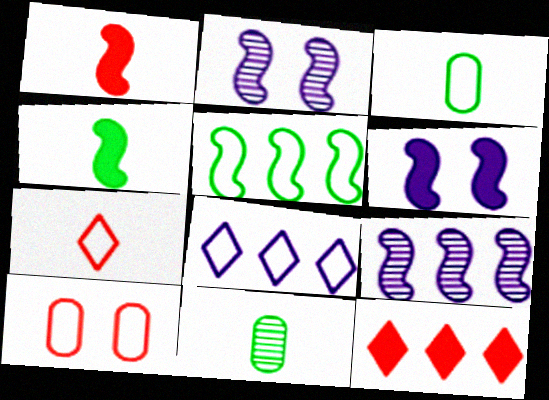[[1, 2, 5], 
[2, 3, 12]]